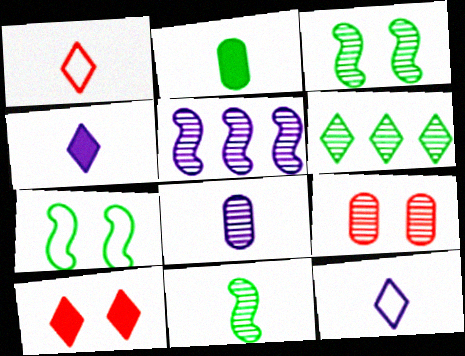[[2, 6, 7], 
[6, 10, 12]]